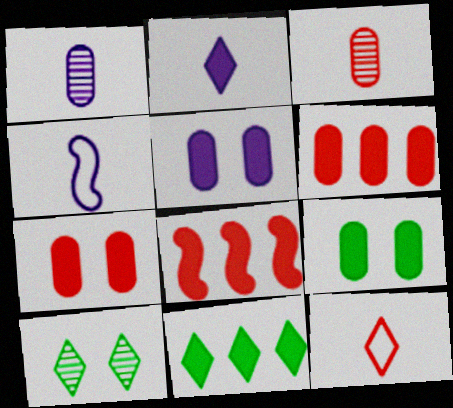[[1, 2, 4], 
[2, 8, 9], 
[4, 6, 10], 
[5, 7, 9]]